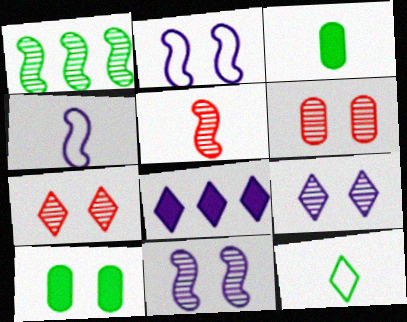[[1, 5, 11], 
[1, 10, 12], 
[2, 7, 10], 
[7, 8, 12]]